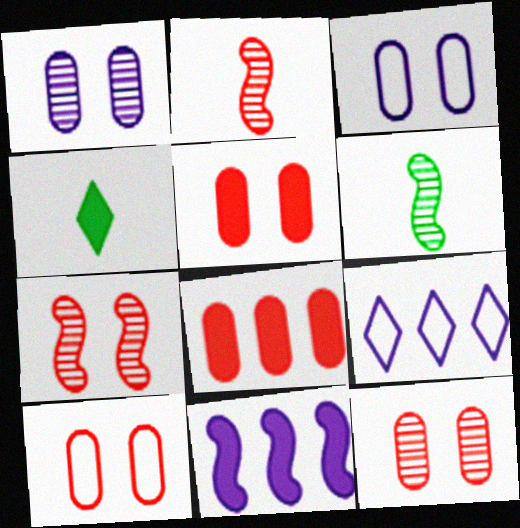[[4, 5, 11], 
[5, 6, 9], 
[5, 10, 12]]